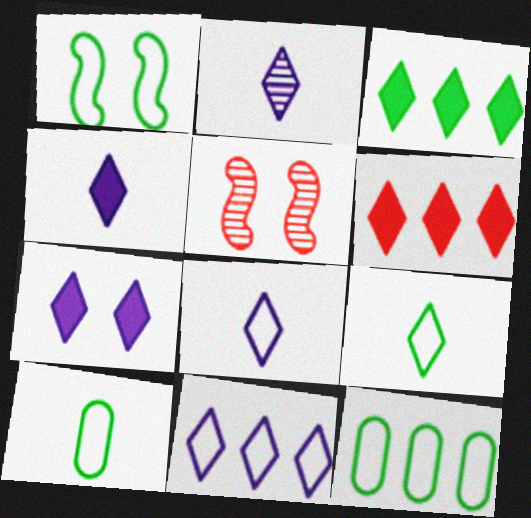[[1, 9, 12], 
[2, 4, 8], 
[2, 7, 11], 
[4, 5, 12]]